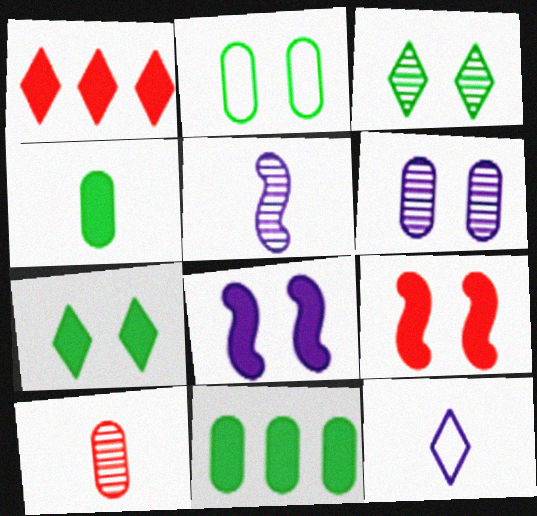[[1, 2, 5], 
[1, 3, 12], 
[1, 4, 8]]